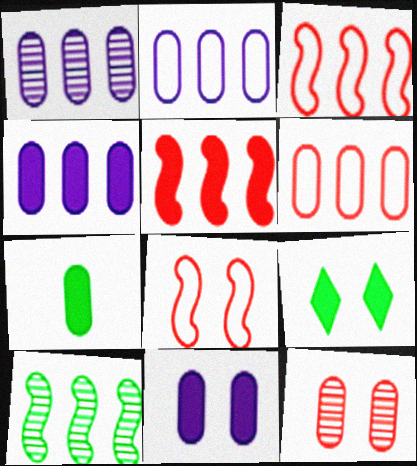[[1, 2, 4], 
[2, 7, 12]]